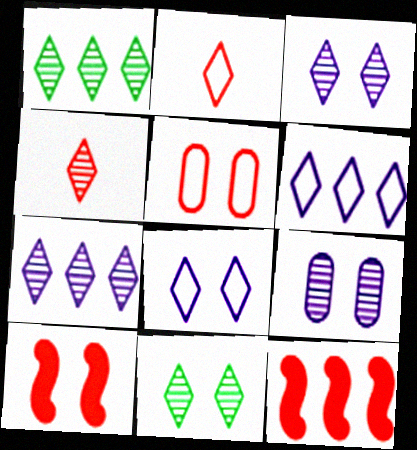[[1, 3, 4], 
[4, 5, 12], 
[4, 7, 11]]